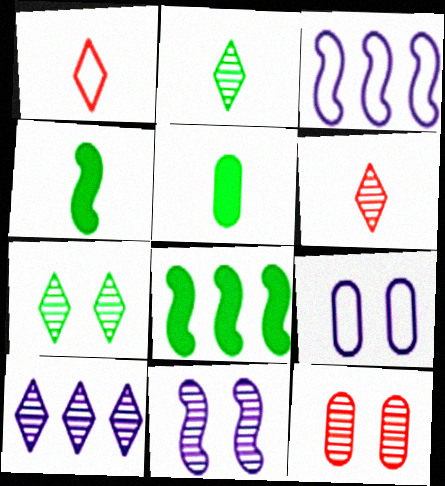[[6, 7, 10], 
[6, 8, 9], 
[7, 11, 12]]